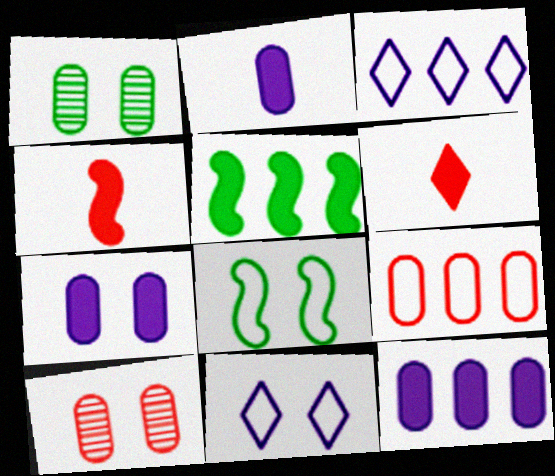[[1, 2, 9], 
[1, 3, 4], 
[2, 7, 12], 
[5, 6, 7]]